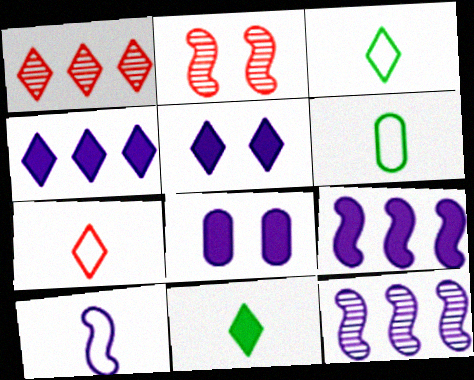[[1, 3, 5], 
[2, 4, 6], 
[6, 7, 10]]